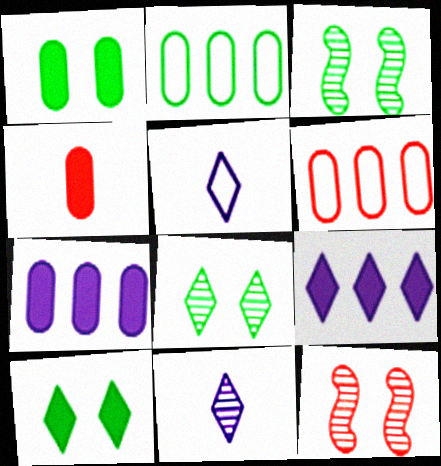[[1, 4, 7]]